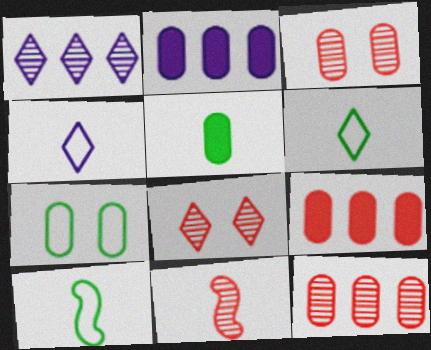[[2, 8, 10], 
[4, 5, 11], 
[8, 11, 12]]